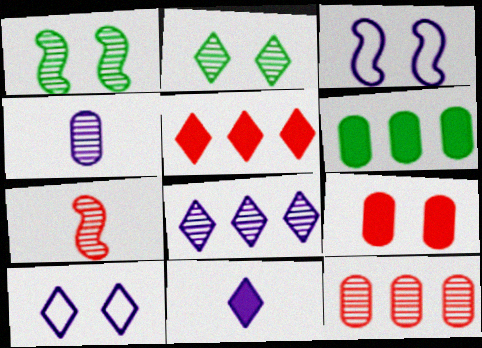[[1, 9, 10], 
[2, 3, 9], 
[6, 7, 10], 
[8, 10, 11]]